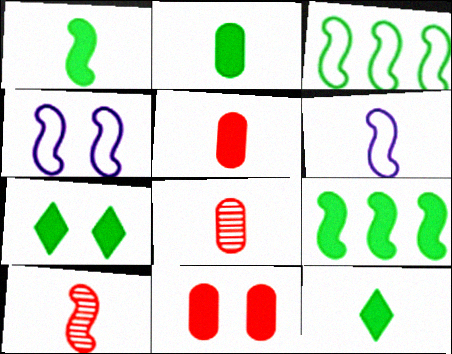[[1, 2, 12], 
[1, 6, 10], 
[2, 7, 9], 
[4, 9, 10], 
[6, 8, 12]]